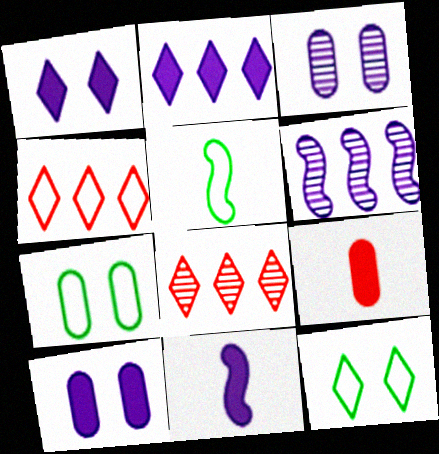[[2, 10, 11], 
[5, 8, 10], 
[6, 9, 12], 
[7, 8, 11]]